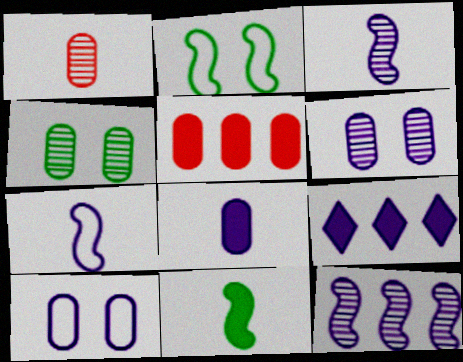[[1, 2, 9], 
[3, 9, 10], 
[6, 7, 9]]